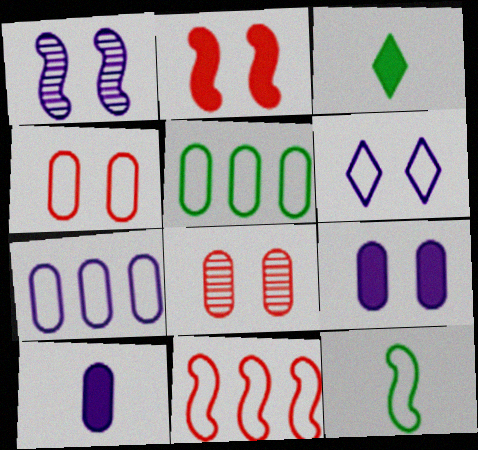[[1, 6, 9], 
[5, 8, 10]]